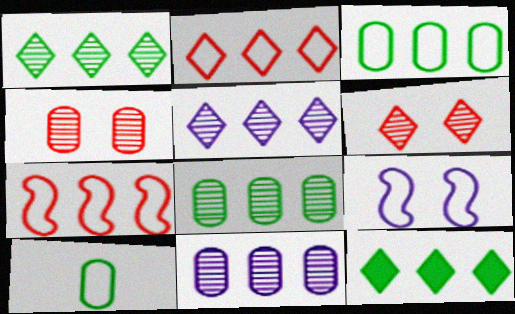[[2, 5, 12], 
[2, 9, 10], 
[7, 11, 12]]